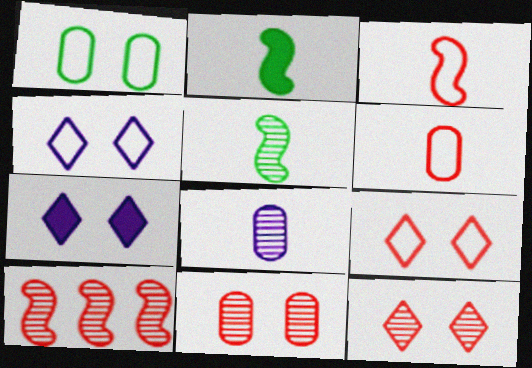[]